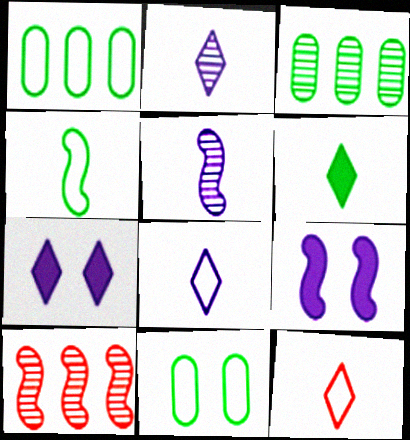[[2, 6, 12], 
[3, 9, 12], 
[4, 9, 10]]